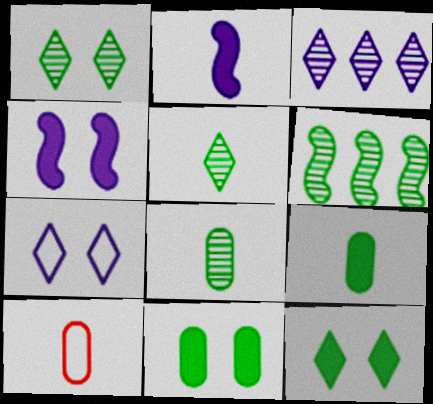[[1, 6, 8], 
[2, 5, 10]]